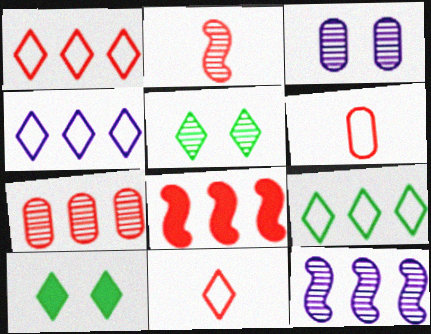[[1, 4, 9], 
[1, 7, 8], 
[6, 10, 12]]